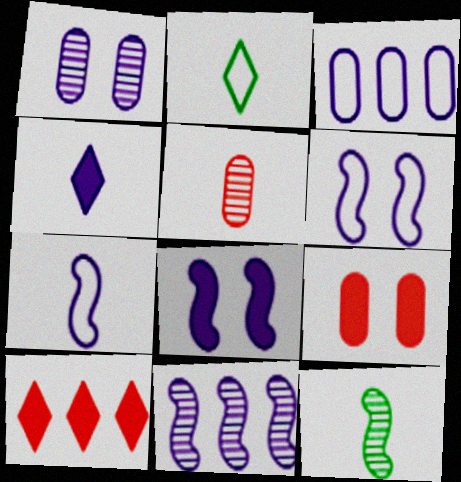[[2, 9, 11], 
[7, 8, 11]]